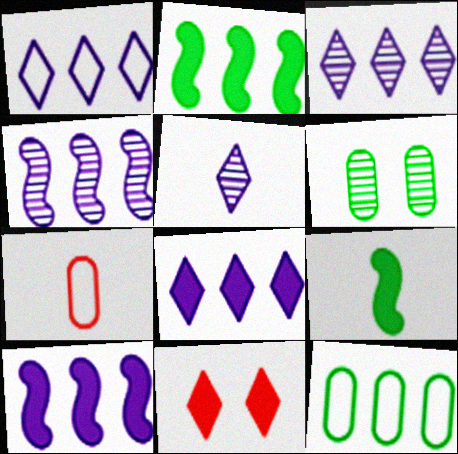[[1, 3, 8], 
[5, 7, 9]]